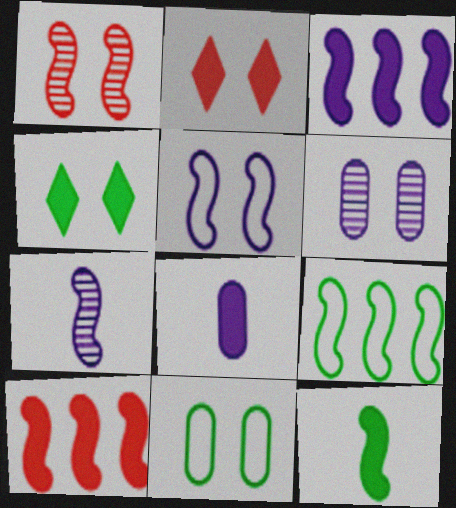[[3, 5, 7], 
[4, 8, 10]]